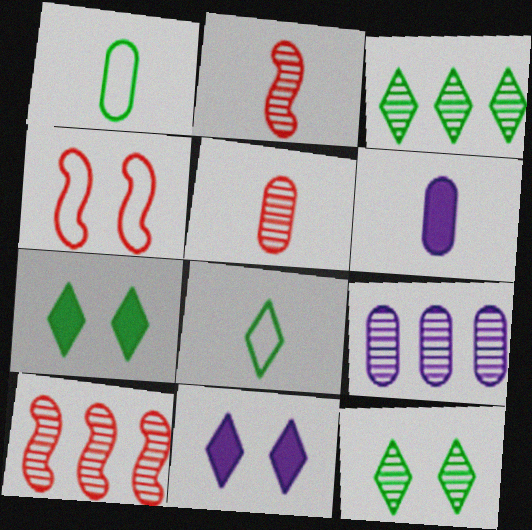[[1, 5, 6], 
[1, 10, 11], 
[2, 6, 8], 
[2, 9, 12], 
[3, 4, 6], 
[3, 7, 8], 
[3, 9, 10]]